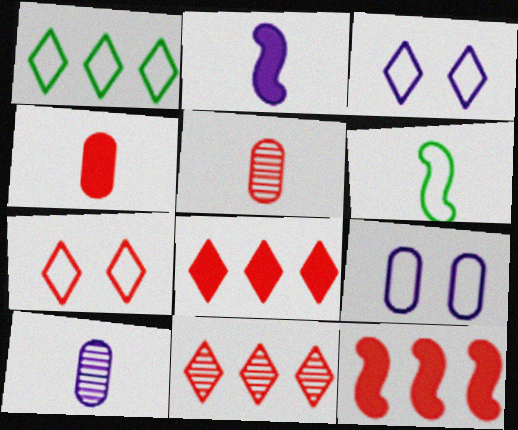[[5, 7, 12]]